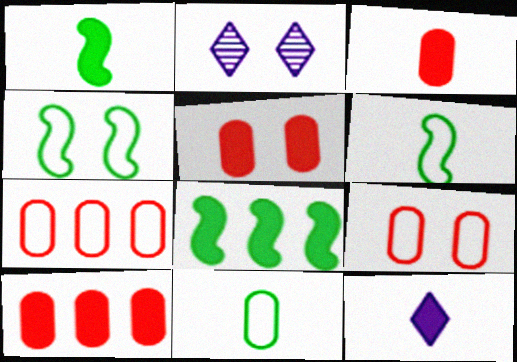[[1, 2, 7], 
[1, 3, 12], 
[2, 4, 5], 
[2, 6, 10], 
[3, 5, 10], 
[5, 8, 12]]